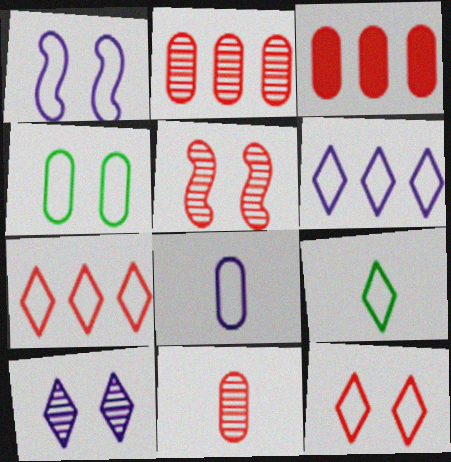[[1, 4, 12], 
[1, 6, 8], 
[6, 9, 12]]